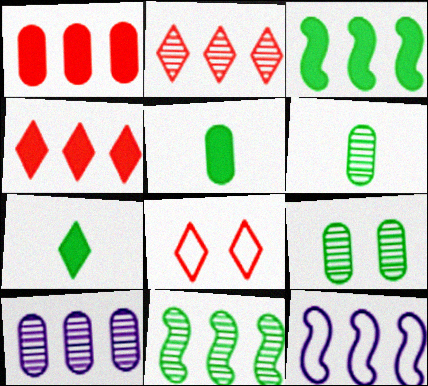[[2, 10, 11]]